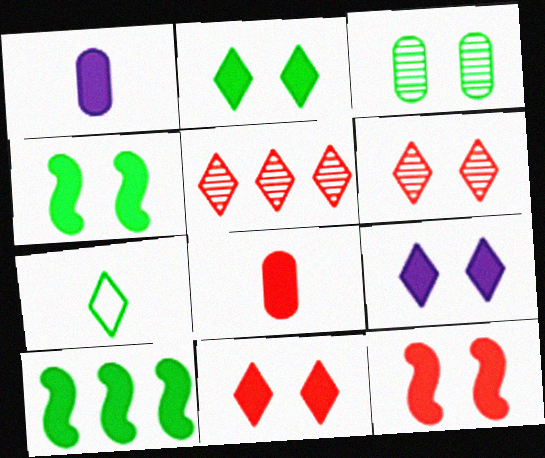[[1, 10, 11], 
[2, 9, 11], 
[3, 7, 10], 
[5, 7, 9], 
[8, 9, 10]]